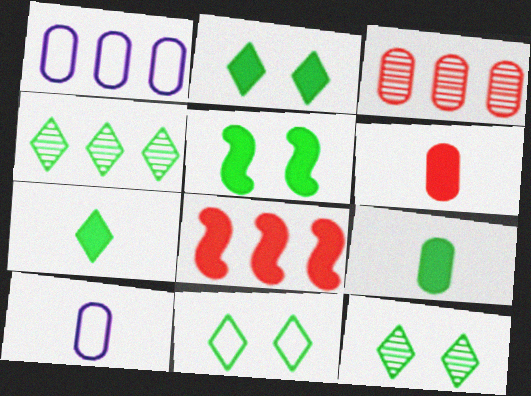[[1, 4, 8], 
[2, 11, 12], 
[4, 7, 11], 
[8, 10, 12]]